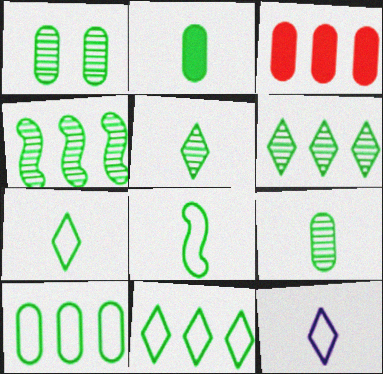[[1, 2, 10], 
[1, 4, 5], 
[2, 5, 8]]